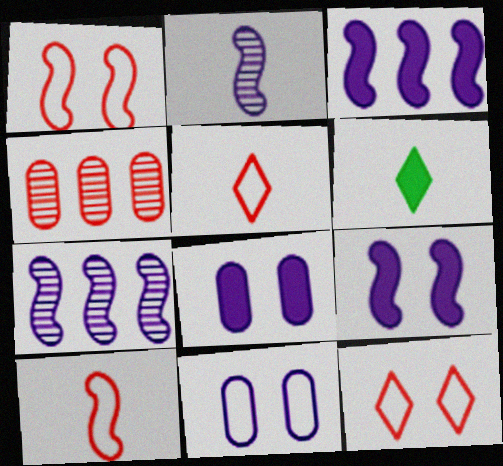[]